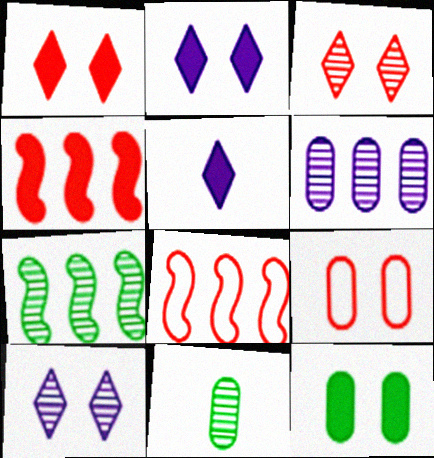[[2, 8, 11], 
[4, 5, 12], 
[5, 7, 9]]